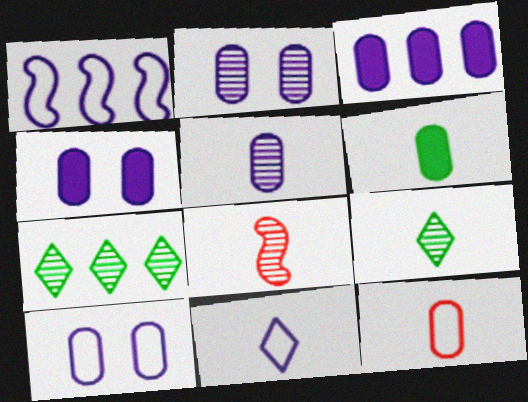[[1, 10, 11], 
[2, 4, 10], 
[2, 7, 8], 
[3, 5, 10], 
[5, 6, 12], 
[5, 8, 9], 
[6, 8, 11]]